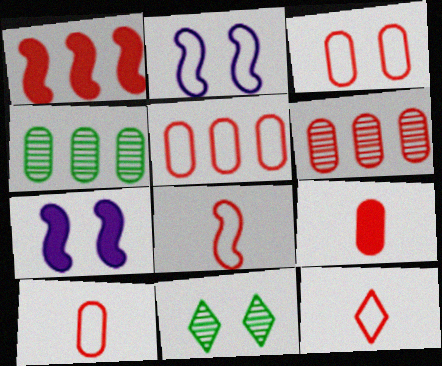[[3, 5, 10], 
[3, 6, 9], 
[3, 7, 11], 
[4, 7, 12], 
[8, 10, 12]]